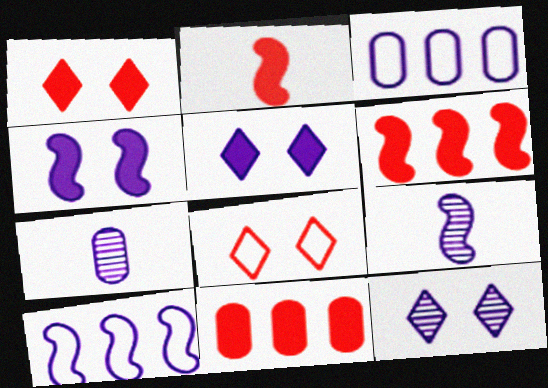[[1, 2, 11], 
[3, 5, 9], 
[4, 9, 10], 
[5, 7, 10]]